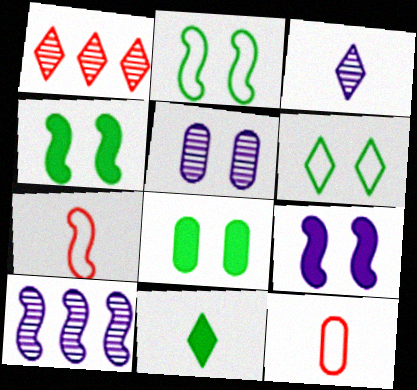[[3, 5, 10], 
[4, 7, 10]]